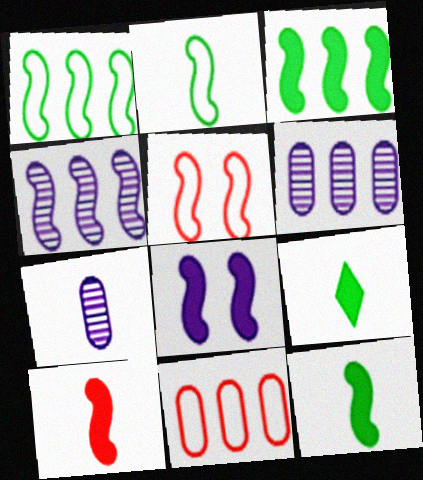[[3, 8, 10], 
[4, 5, 12], 
[5, 6, 9]]